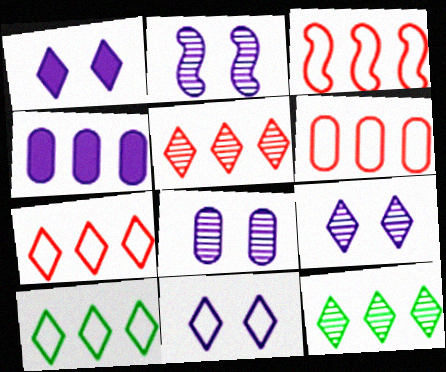[[1, 9, 11], 
[2, 8, 9], 
[3, 4, 12], 
[3, 6, 7]]